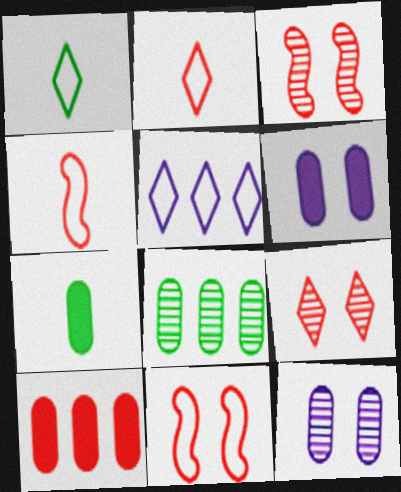[[2, 3, 10], 
[3, 5, 7], 
[4, 9, 10], 
[6, 7, 10]]